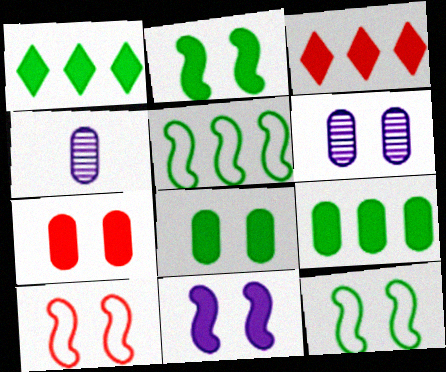[[1, 4, 10], 
[3, 4, 12]]